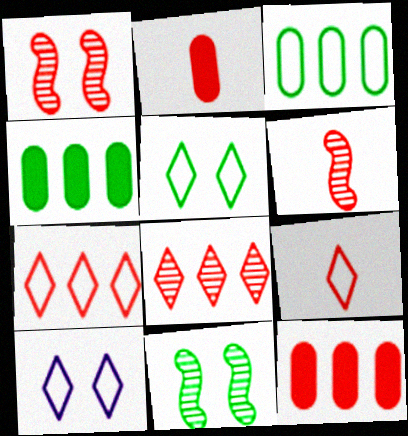[[1, 2, 7], 
[1, 9, 12], 
[2, 6, 9], 
[4, 6, 10]]